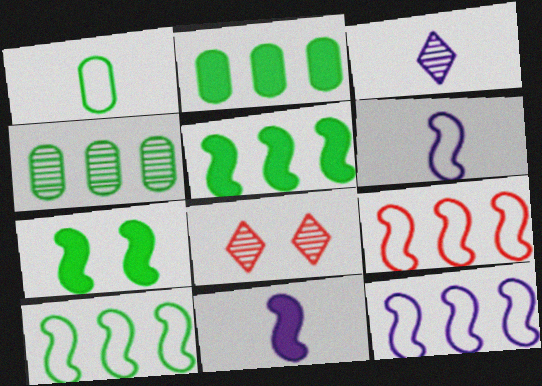[[2, 6, 8], 
[9, 10, 12]]